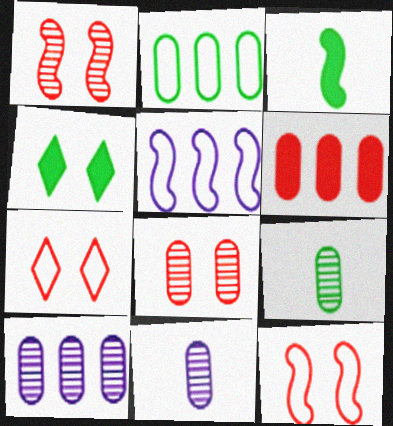[[1, 3, 5], 
[2, 6, 10], 
[3, 7, 10], 
[8, 9, 10]]